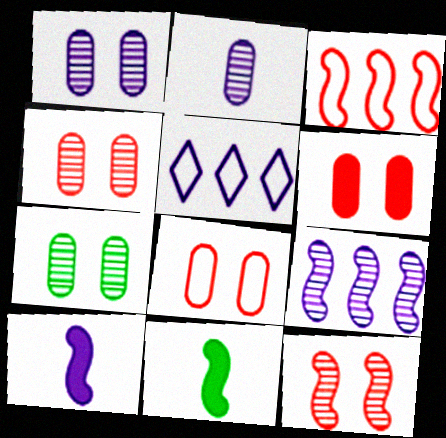[[1, 4, 7], 
[1, 5, 10], 
[4, 5, 11], 
[4, 6, 8]]